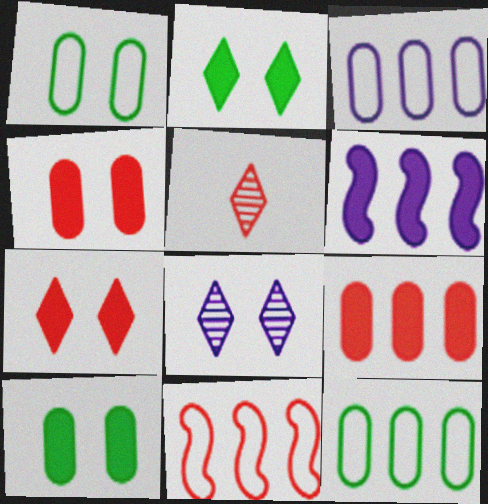[[1, 5, 6], 
[4, 5, 11]]